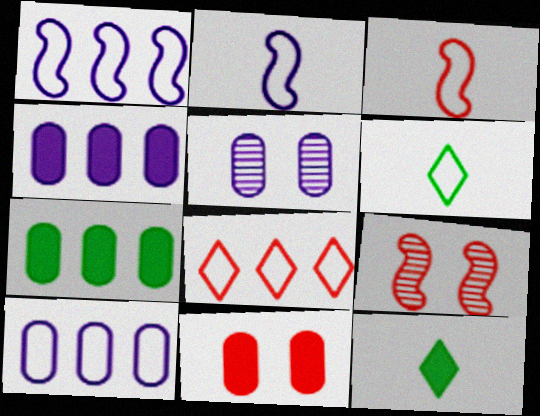[[4, 6, 9], 
[9, 10, 12]]